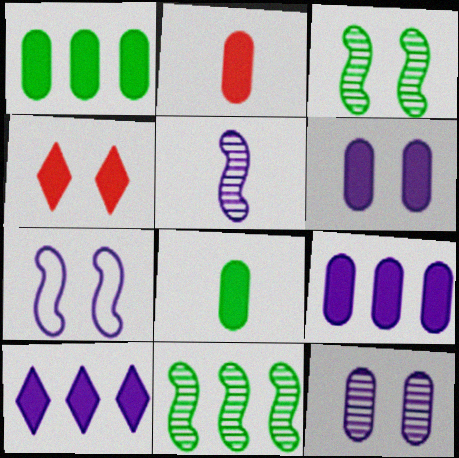[[1, 2, 6]]